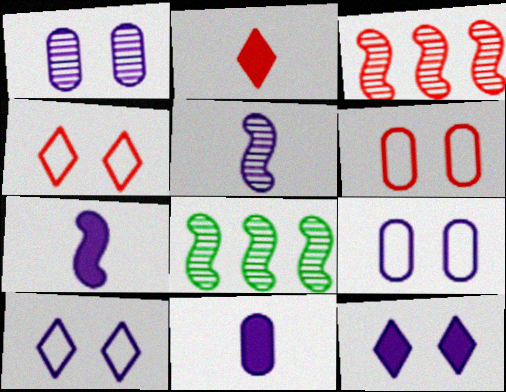[[2, 3, 6], 
[2, 8, 9], 
[4, 8, 11]]